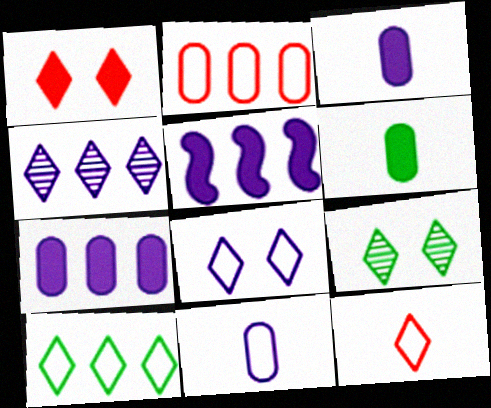[[1, 5, 6], 
[1, 8, 9], 
[8, 10, 12]]